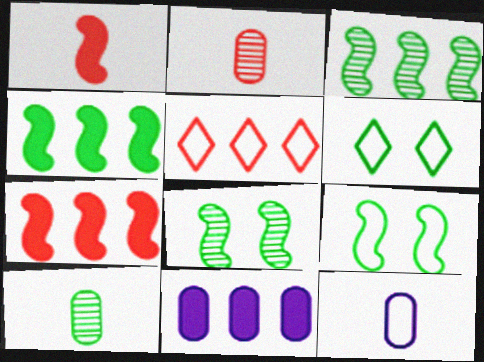[[3, 5, 11], 
[4, 6, 10], 
[5, 9, 12]]